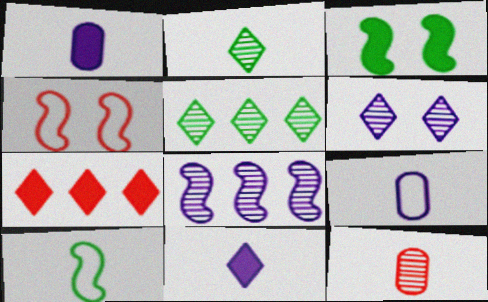[[1, 3, 7], 
[1, 4, 5], 
[4, 7, 12], 
[10, 11, 12]]